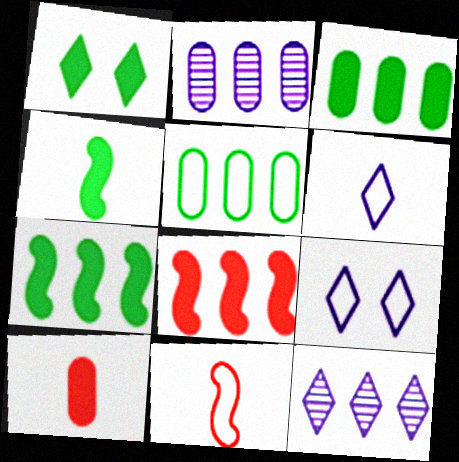[[1, 2, 11], 
[1, 3, 4], 
[5, 8, 12], 
[5, 9, 11]]